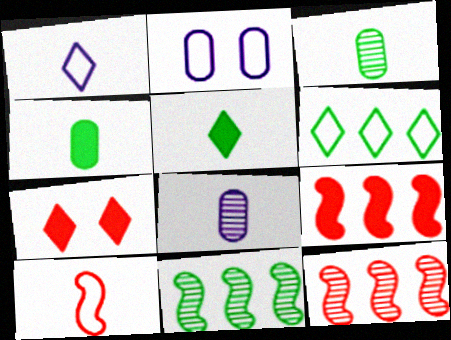[[2, 5, 12], 
[2, 6, 10], 
[5, 8, 10]]